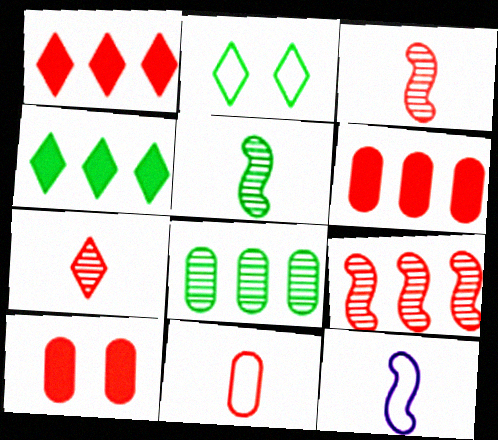[]